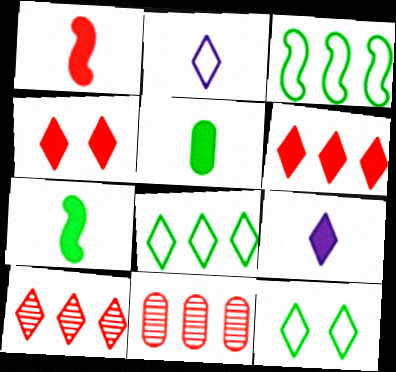[[1, 5, 9], 
[9, 10, 12]]